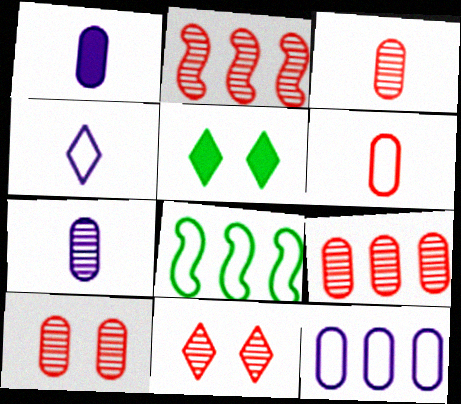[[1, 8, 11], 
[2, 3, 11], 
[3, 9, 10]]